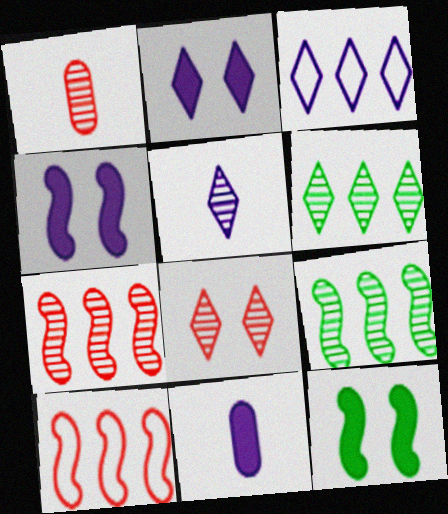[[1, 3, 12], 
[1, 7, 8], 
[2, 3, 5], 
[5, 6, 8]]